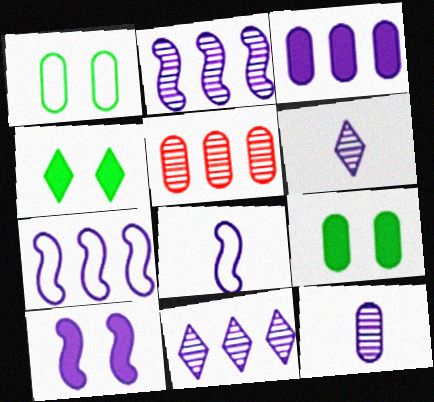[[2, 8, 10], 
[3, 7, 11], 
[4, 5, 8]]